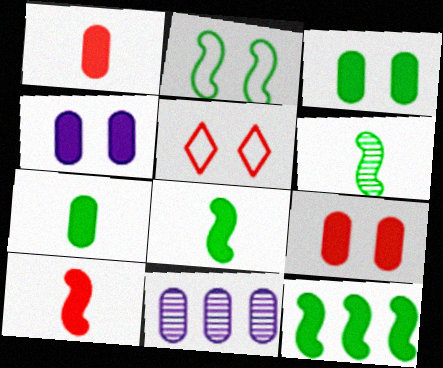[[2, 6, 12], 
[3, 4, 9], 
[5, 8, 11]]